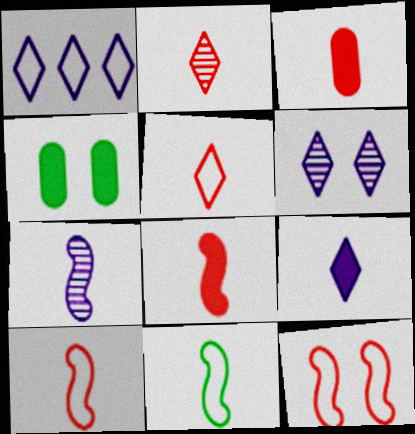[[1, 6, 9], 
[2, 3, 10], 
[4, 6, 12], 
[7, 8, 11]]